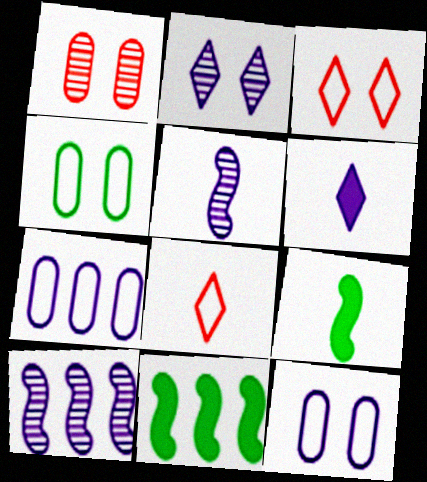[[6, 10, 12]]